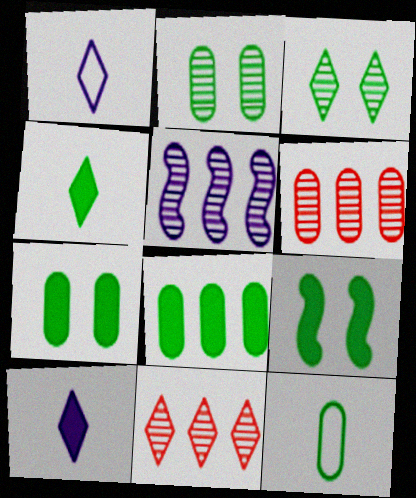[[1, 6, 9], 
[2, 8, 12], 
[4, 8, 9]]